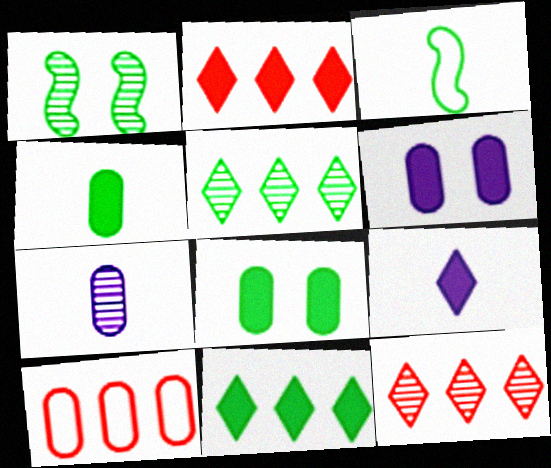[[1, 7, 12], 
[1, 9, 10], 
[3, 5, 8], 
[3, 6, 12], 
[7, 8, 10]]